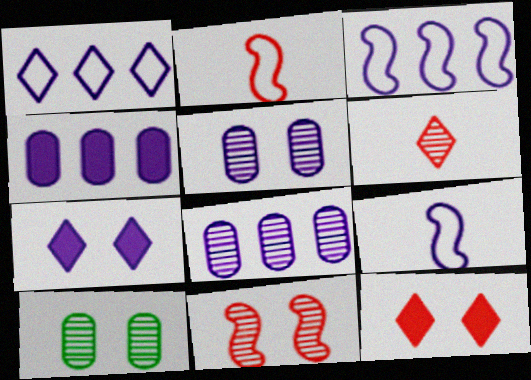[[7, 8, 9]]